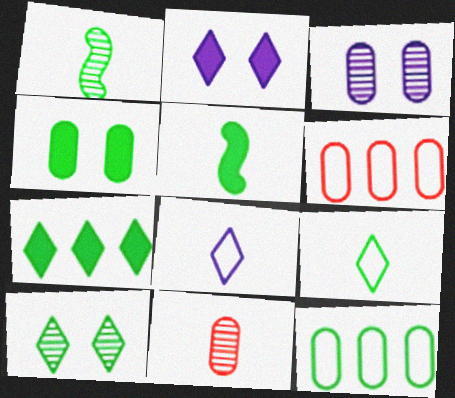[[1, 2, 6], 
[4, 5, 7], 
[5, 8, 11], 
[5, 10, 12], 
[7, 9, 10]]